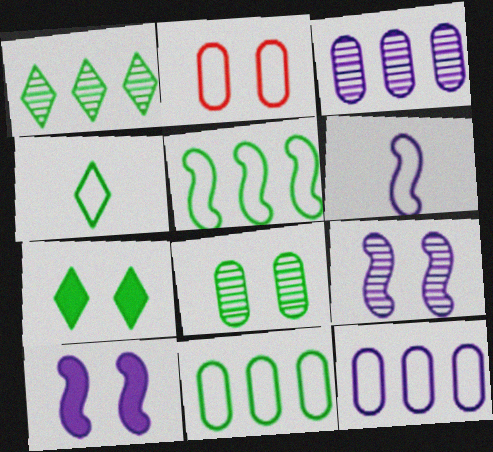[[1, 4, 7], 
[2, 7, 9]]